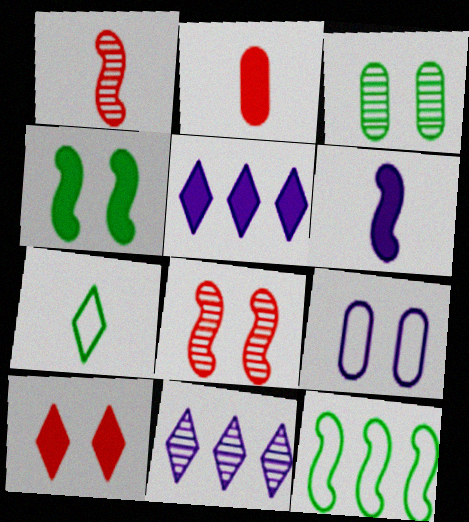[[1, 3, 11], 
[2, 4, 5], 
[6, 8, 12], 
[6, 9, 11], 
[7, 10, 11]]